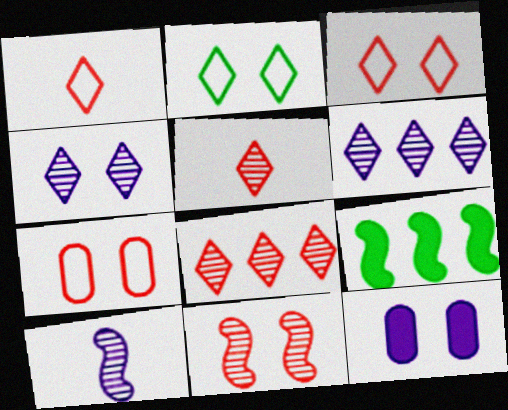[[2, 11, 12]]